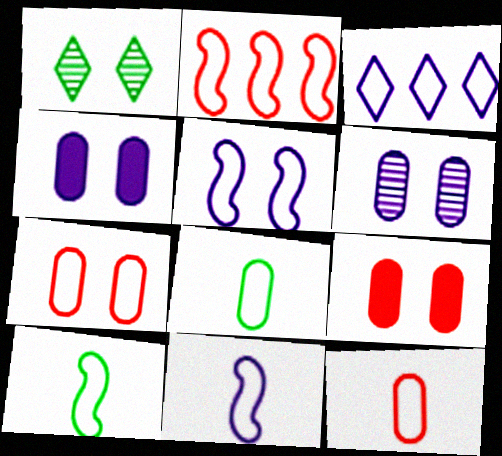[[1, 5, 9], 
[2, 5, 10], 
[3, 7, 10]]